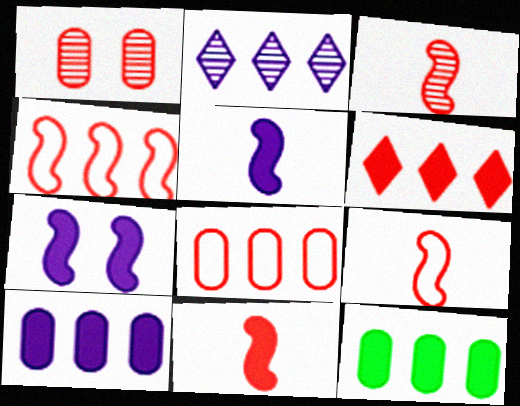[[1, 6, 9], 
[2, 4, 12], 
[3, 9, 11]]